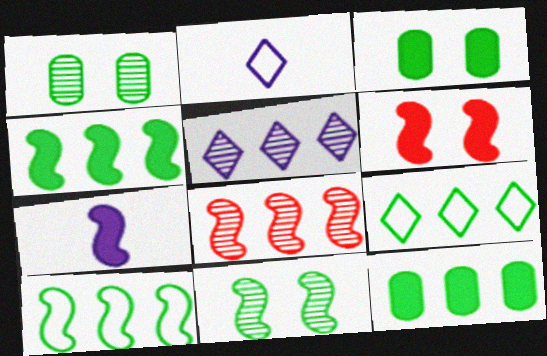[[2, 3, 8], 
[4, 6, 7]]